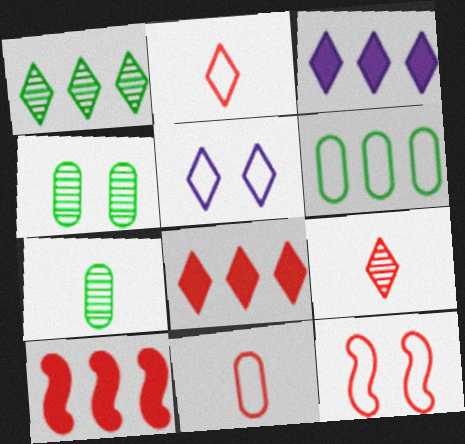[[3, 7, 12], 
[5, 7, 10]]